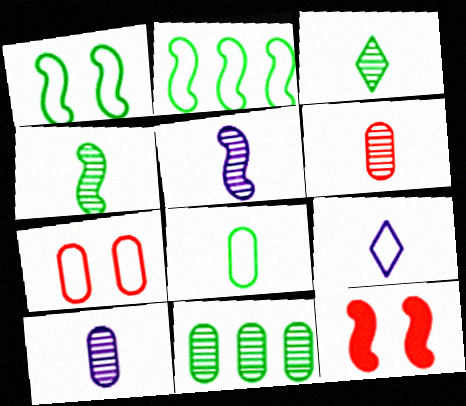[[2, 5, 12], 
[2, 7, 9], 
[3, 5, 6], 
[9, 11, 12]]